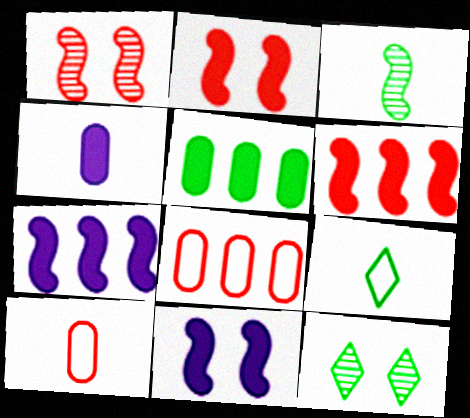[[7, 10, 12]]